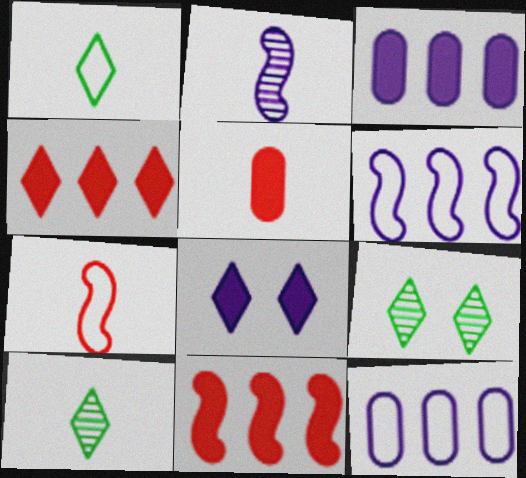[[1, 2, 5], 
[2, 8, 12], 
[3, 7, 9], 
[5, 6, 9]]